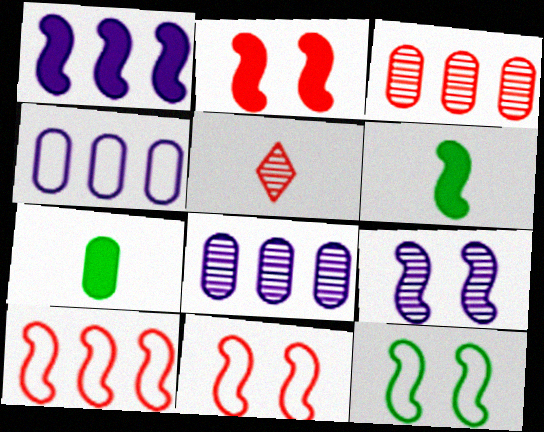[[1, 2, 6], 
[2, 9, 12], 
[6, 9, 10]]